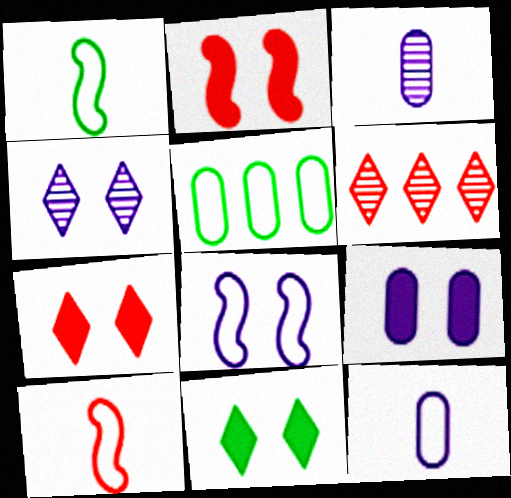[[1, 6, 9], 
[2, 9, 11], 
[4, 8, 9]]